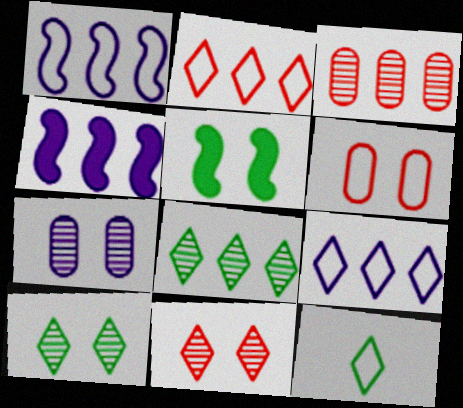[[1, 6, 12]]